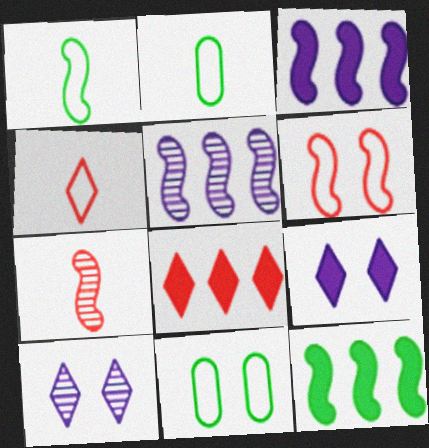[]